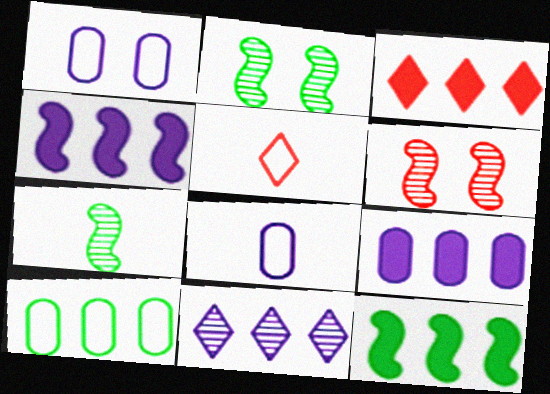[[1, 3, 7], 
[2, 3, 8], 
[2, 5, 9], 
[3, 9, 12]]